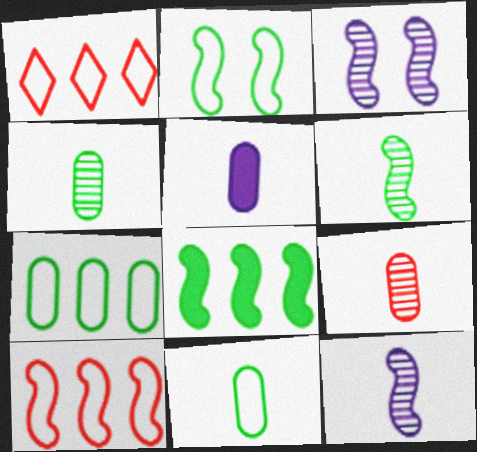[[2, 6, 8], 
[5, 9, 11]]